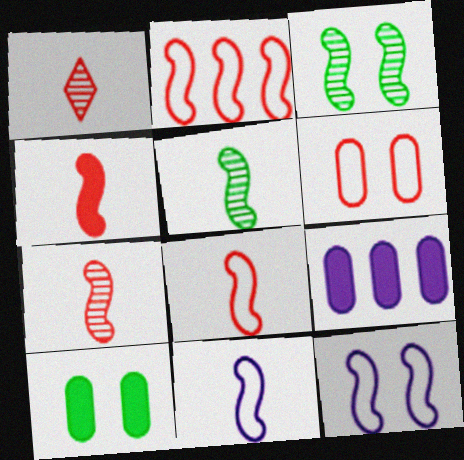[[4, 5, 11], 
[4, 7, 8]]